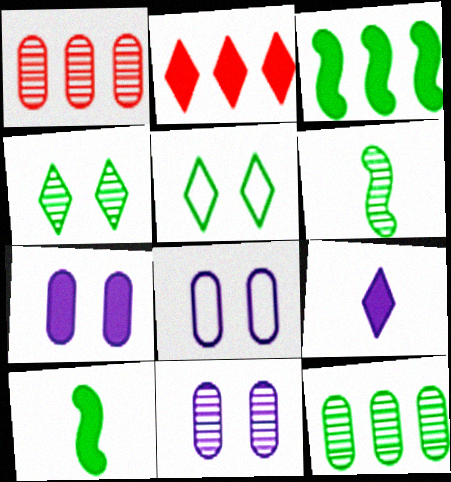[[2, 6, 8], 
[2, 7, 10], 
[4, 6, 12], 
[5, 10, 12], 
[7, 8, 11]]